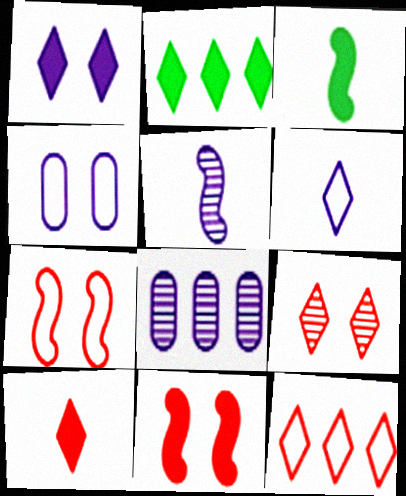[[1, 2, 10], 
[2, 6, 9], 
[9, 10, 12]]